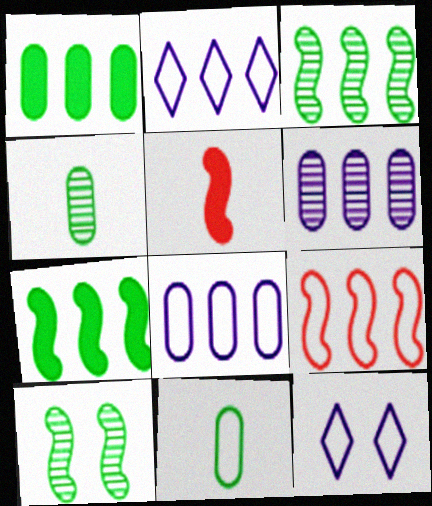[[9, 11, 12]]